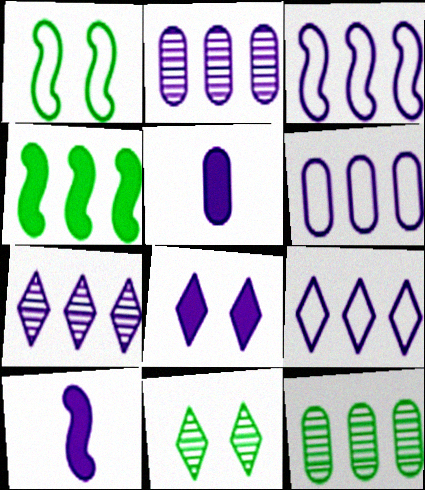[[3, 6, 9]]